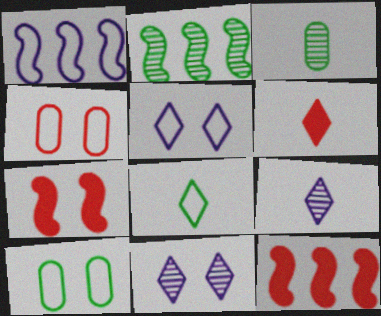[[1, 2, 12], 
[1, 4, 8], 
[3, 5, 12], 
[6, 8, 9], 
[7, 10, 11], 
[9, 10, 12]]